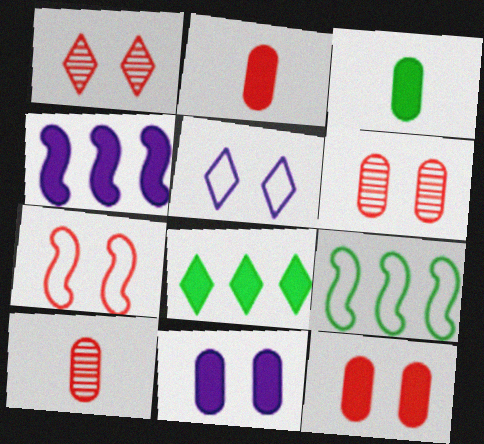[[1, 7, 12]]